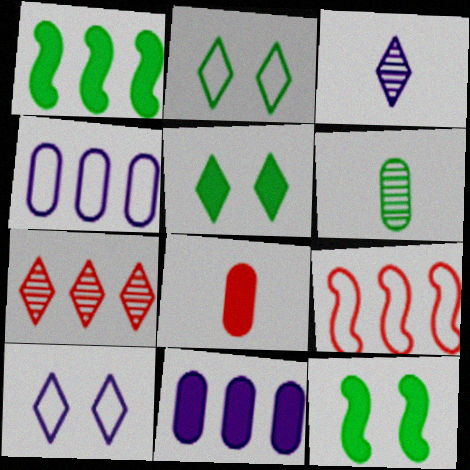[[1, 2, 6], 
[1, 4, 7]]